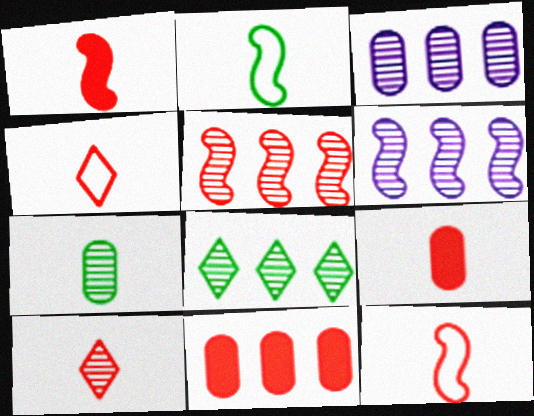[[3, 5, 8], 
[9, 10, 12]]